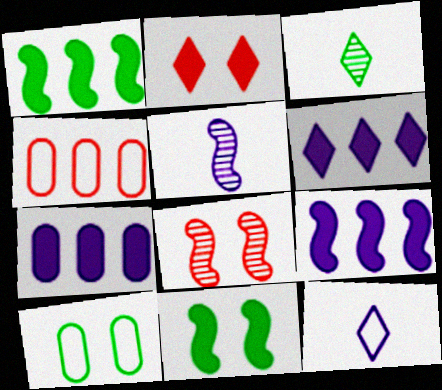[[1, 3, 10], 
[6, 7, 9]]